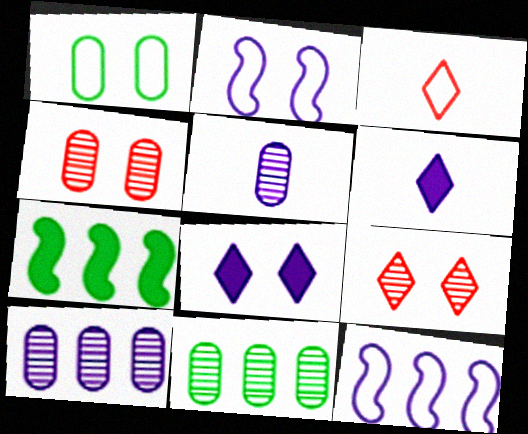[[1, 3, 12], 
[2, 6, 10], 
[4, 5, 11], 
[5, 8, 12]]